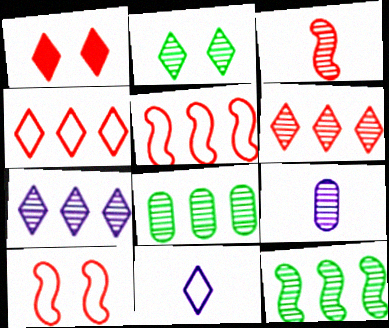[]